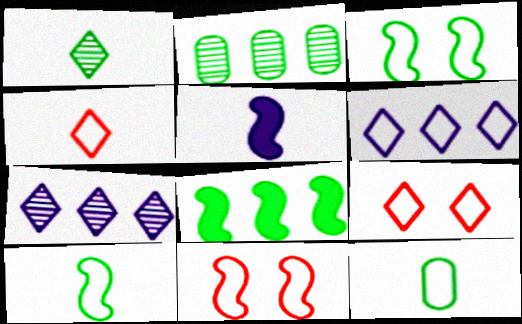[[2, 5, 9], 
[6, 11, 12]]